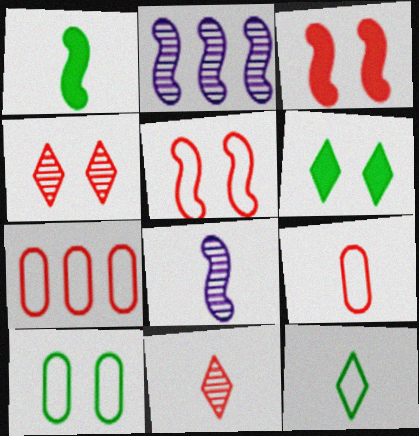[[1, 2, 5], 
[2, 6, 9], 
[3, 7, 11], 
[6, 7, 8]]